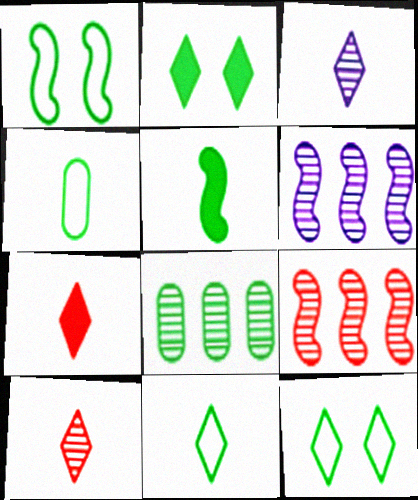[[3, 7, 11], 
[5, 8, 12]]